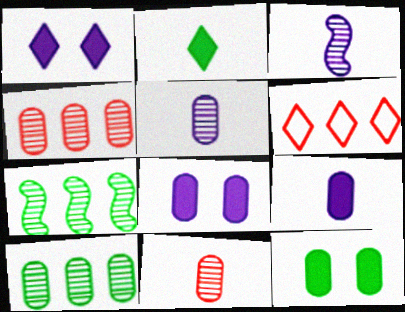[[3, 6, 12]]